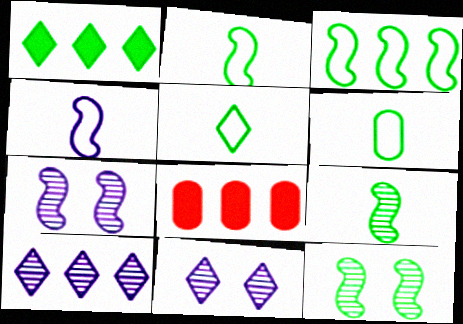[[1, 6, 12], 
[2, 5, 6], 
[2, 8, 11], 
[3, 8, 10], 
[5, 7, 8]]